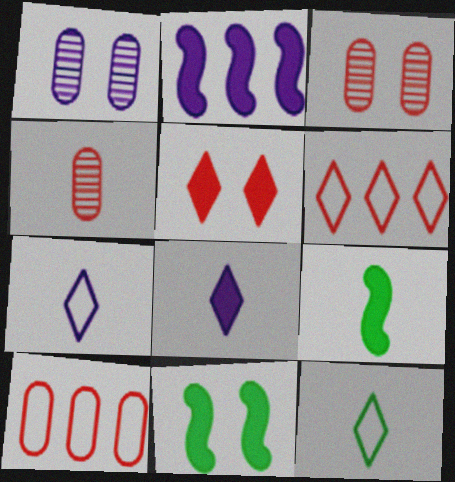[[1, 2, 7], 
[1, 6, 9], 
[2, 3, 12], 
[4, 7, 9]]